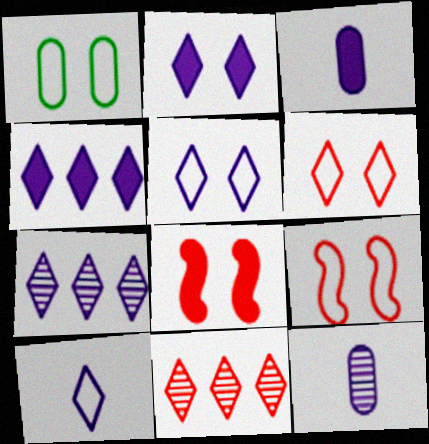[[1, 5, 9], 
[2, 7, 10]]